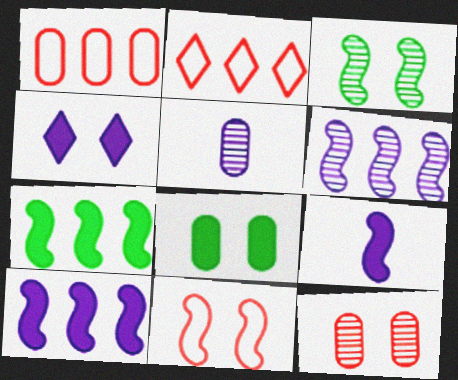[[1, 5, 8]]